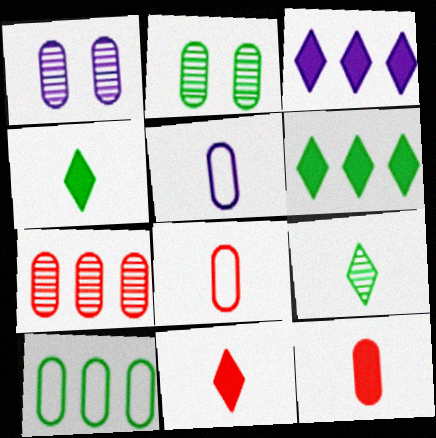[[1, 10, 12]]